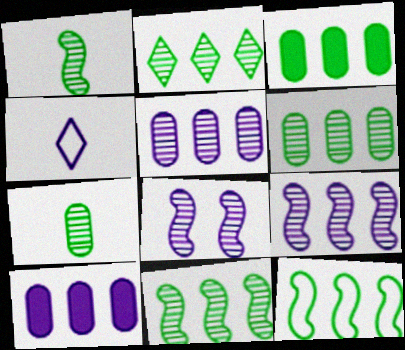[[2, 3, 12], 
[2, 6, 11], 
[4, 8, 10]]